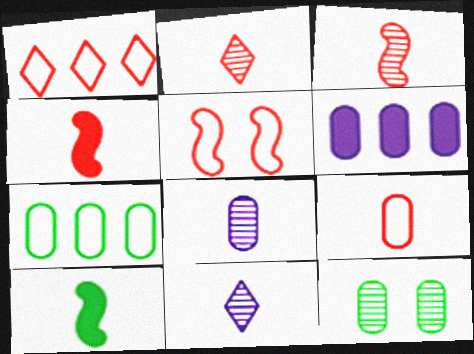[[1, 5, 9], 
[2, 4, 9], 
[6, 9, 12], 
[9, 10, 11]]